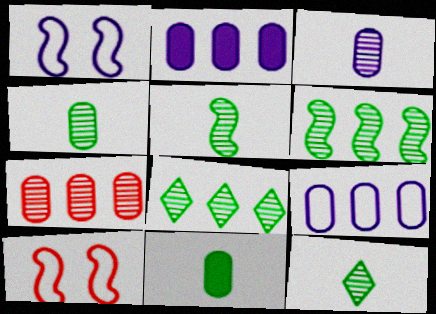[[2, 10, 12], 
[4, 5, 12]]